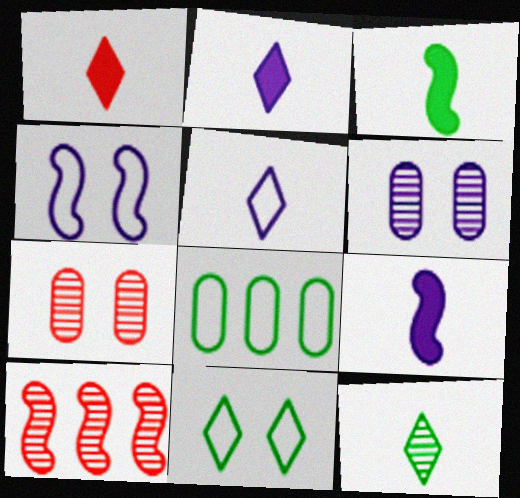[[1, 5, 12], 
[3, 4, 10], 
[6, 10, 12]]